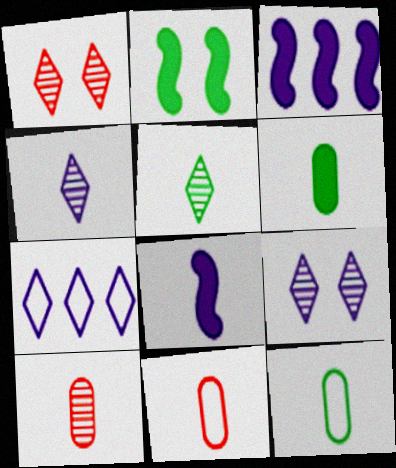[[1, 3, 12], 
[2, 7, 10], 
[5, 8, 11]]